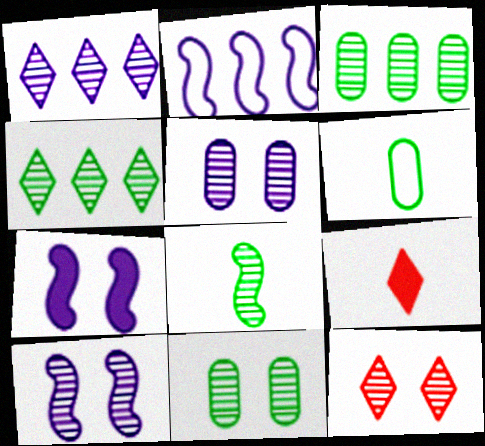[[2, 9, 11], 
[4, 8, 11], 
[10, 11, 12]]